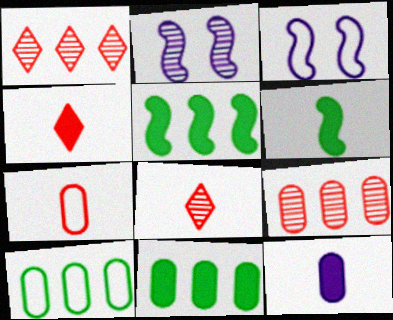[[2, 4, 10], 
[3, 8, 11], 
[4, 6, 12]]